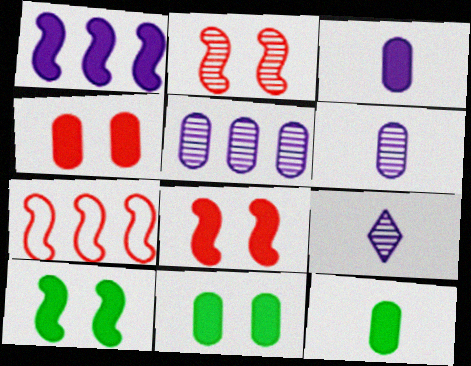[[7, 9, 11]]